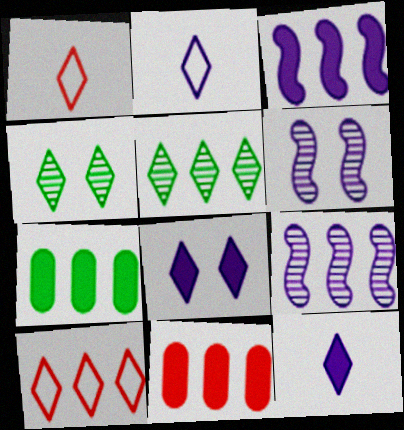[[1, 5, 8], 
[1, 6, 7], 
[4, 10, 12], 
[7, 9, 10]]